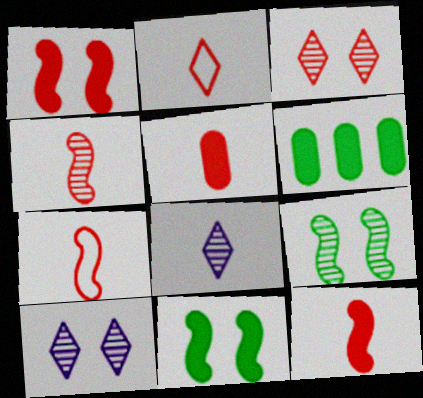[[2, 4, 5], 
[4, 7, 12], 
[6, 7, 10]]